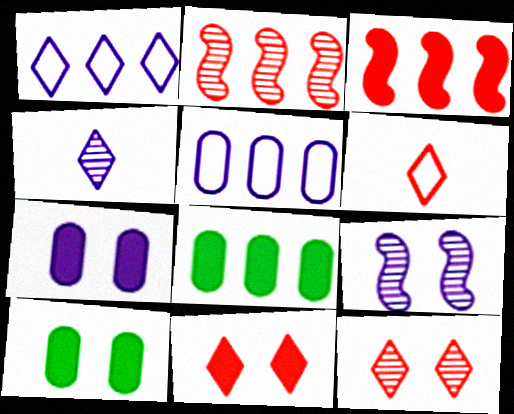[[1, 2, 8], 
[6, 8, 9]]